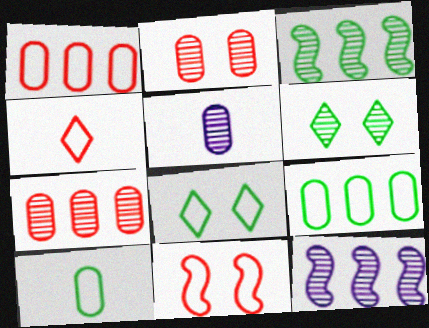[[1, 4, 11]]